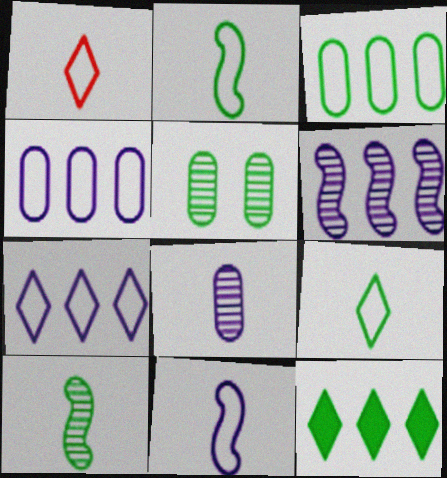[[2, 5, 12]]